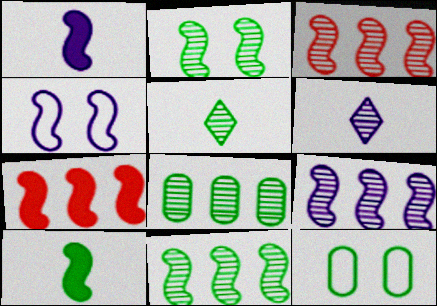[[1, 4, 9], 
[2, 5, 8], 
[3, 4, 10], 
[3, 9, 11], 
[6, 7, 12]]